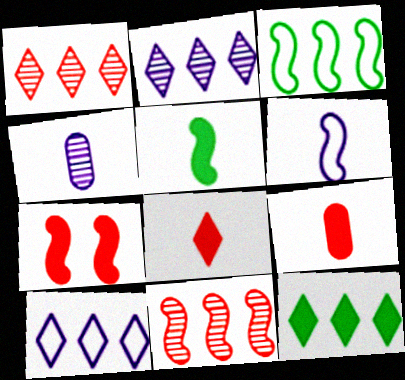[[1, 10, 12]]